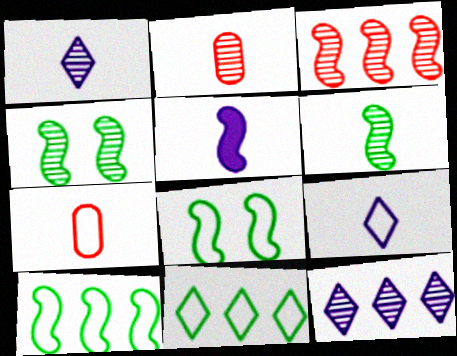[[1, 2, 6], 
[2, 4, 12], 
[3, 5, 8]]